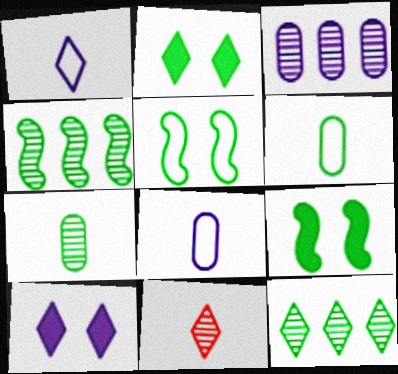[[2, 4, 6], 
[6, 9, 12]]